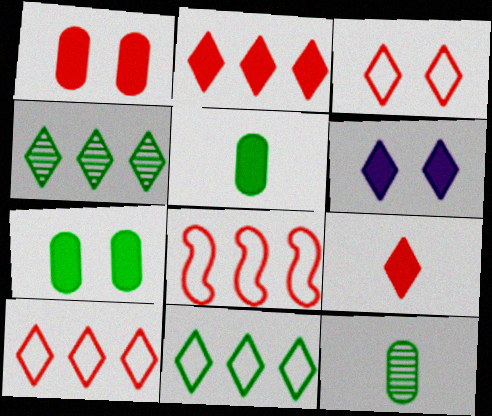[[6, 8, 12]]